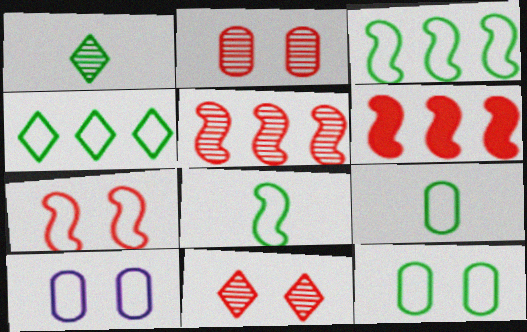[[1, 6, 10], 
[4, 8, 12]]